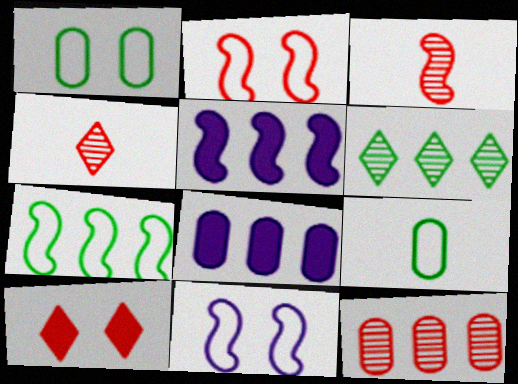[[1, 4, 5]]